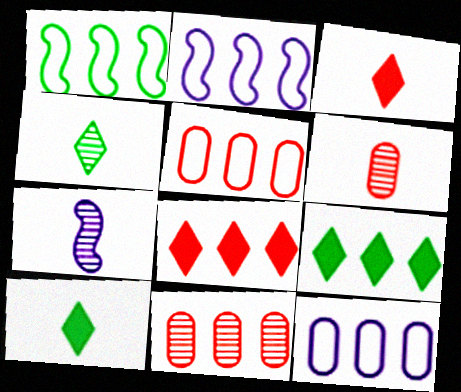[[2, 9, 11], 
[4, 6, 7]]